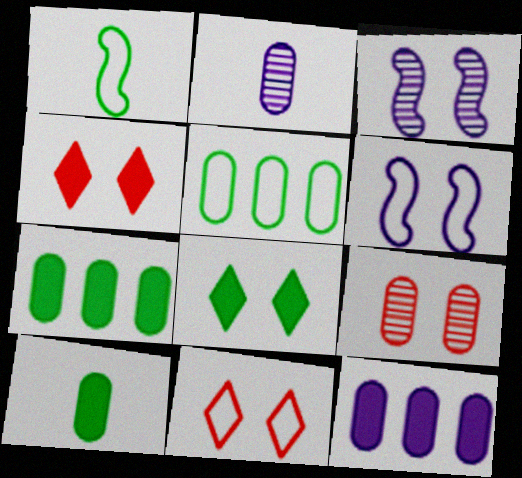[[6, 8, 9]]